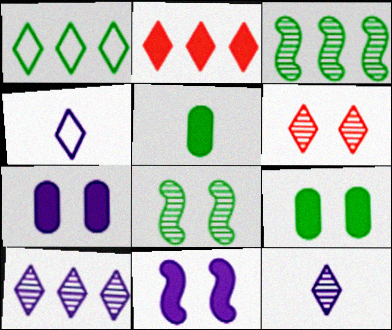[[1, 2, 10], 
[1, 5, 8], 
[2, 5, 11]]